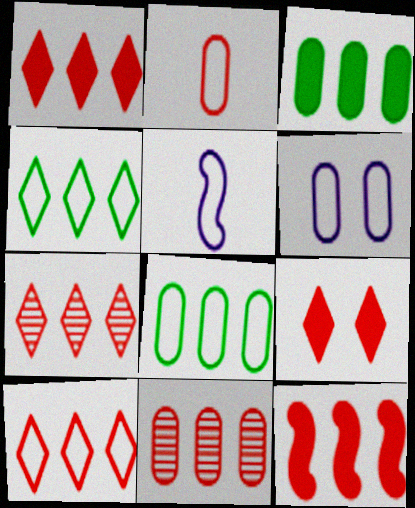[[1, 7, 10], 
[2, 6, 8], 
[10, 11, 12]]